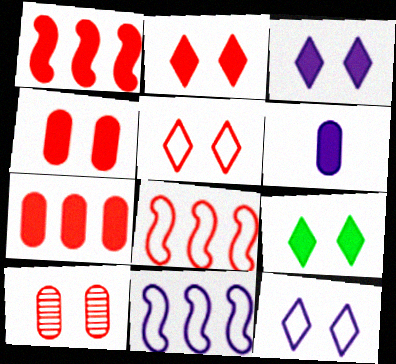[[1, 6, 9], 
[2, 3, 9]]